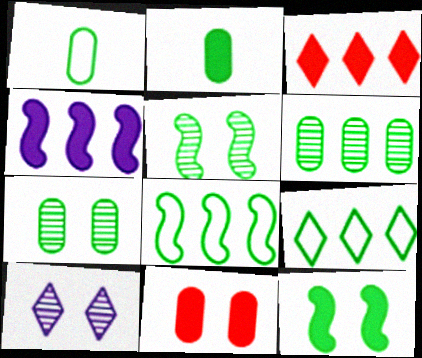[[2, 5, 9]]